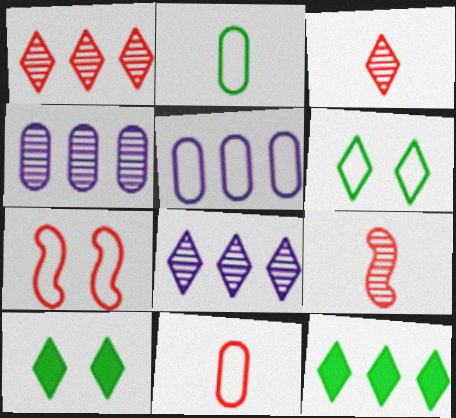[[5, 9, 10]]